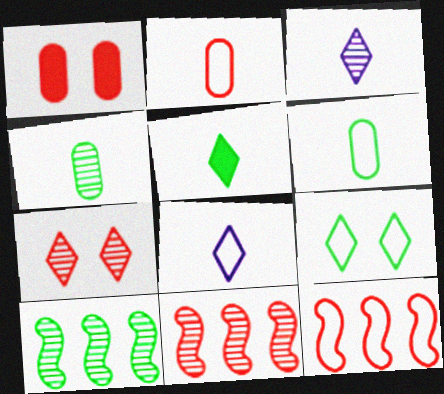[[1, 8, 10]]